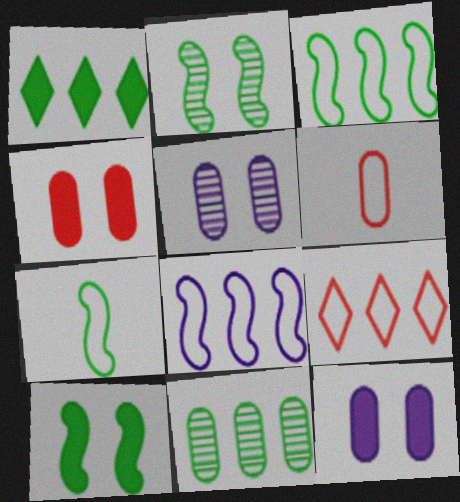[[1, 3, 11], 
[6, 11, 12]]